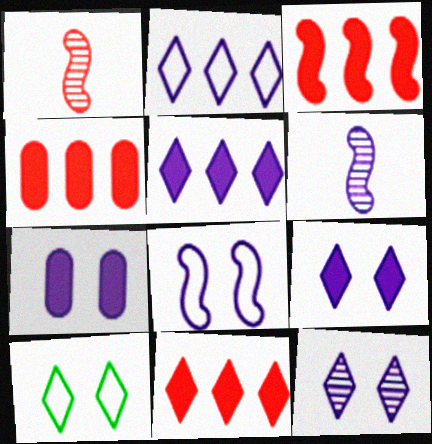[[2, 6, 7], 
[3, 4, 11], 
[4, 6, 10], 
[7, 8, 12]]